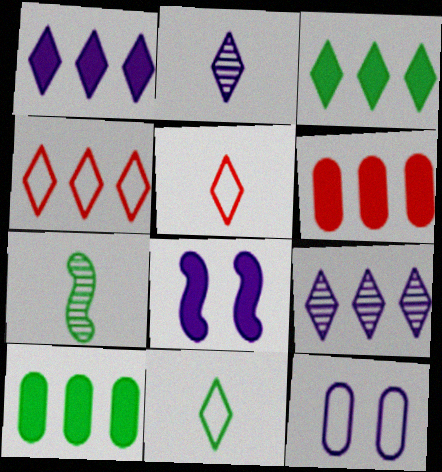[[3, 4, 9]]